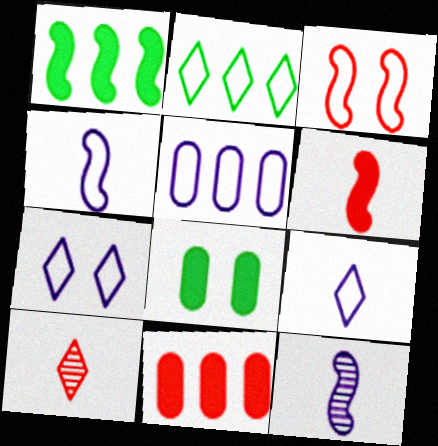[[1, 3, 12], 
[3, 10, 11], 
[4, 5, 7]]